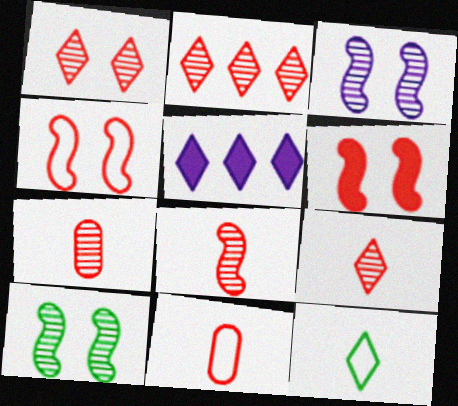[[1, 2, 9], 
[1, 5, 12], 
[2, 6, 11], 
[5, 10, 11], 
[7, 8, 9]]